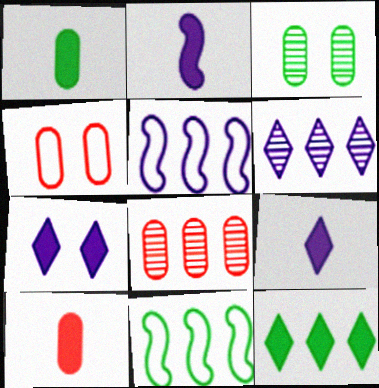[[4, 8, 10], 
[5, 8, 12]]